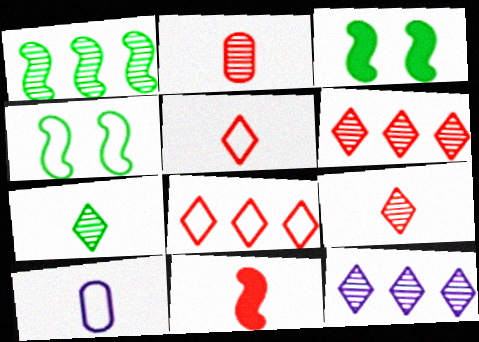[[2, 5, 11], 
[3, 6, 10], 
[4, 8, 10], 
[7, 10, 11]]